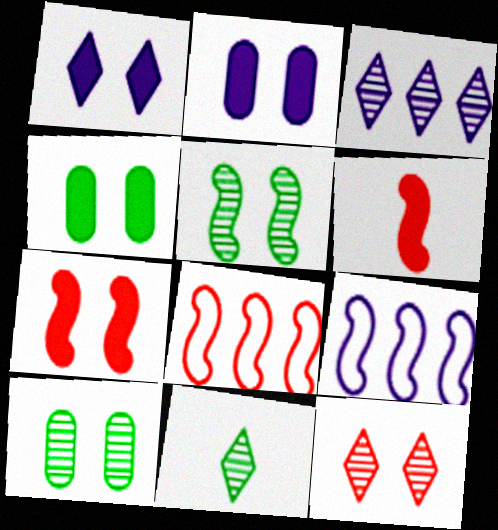[[1, 4, 7], 
[2, 8, 11], 
[3, 11, 12], 
[5, 6, 9]]